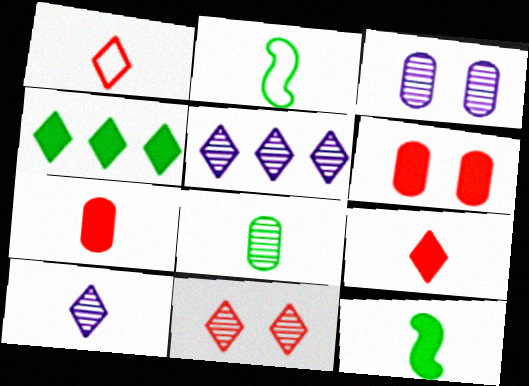[[2, 5, 6], 
[2, 7, 10]]